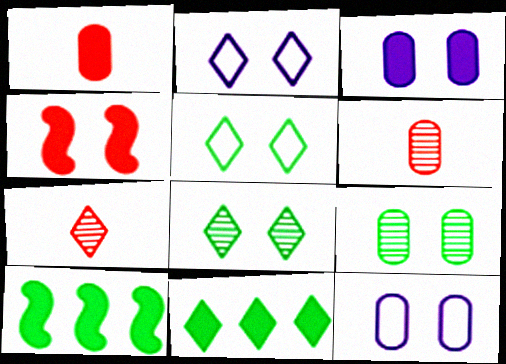[[2, 4, 9], 
[2, 6, 10], 
[2, 7, 11], 
[4, 8, 12], 
[7, 10, 12]]